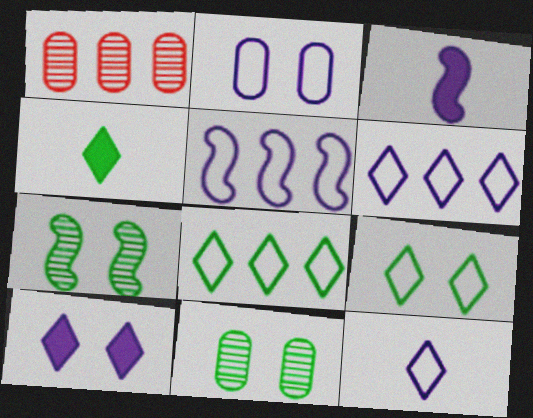[[1, 3, 9], 
[2, 5, 12]]